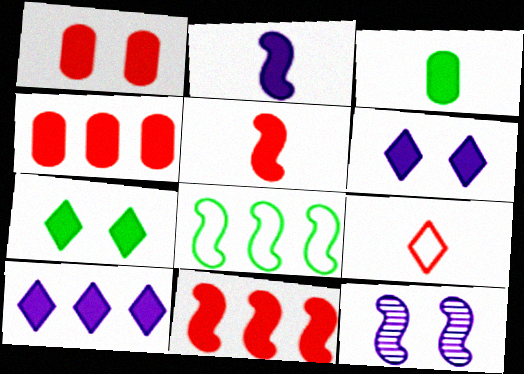[[2, 4, 7], 
[3, 6, 11], 
[5, 8, 12]]